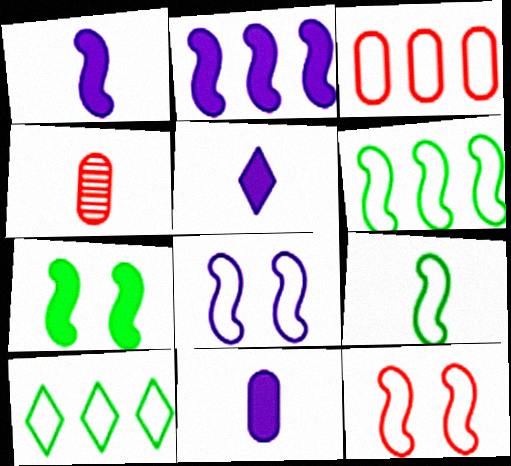[[1, 5, 11], 
[4, 5, 9]]